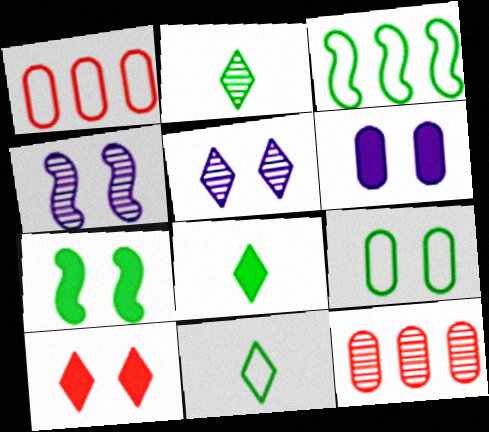[[1, 4, 8], 
[2, 4, 12], 
[2, 8, 11], 
[3, 9, 11], 
[4, 9, 10], 
[6, 7, 10]]